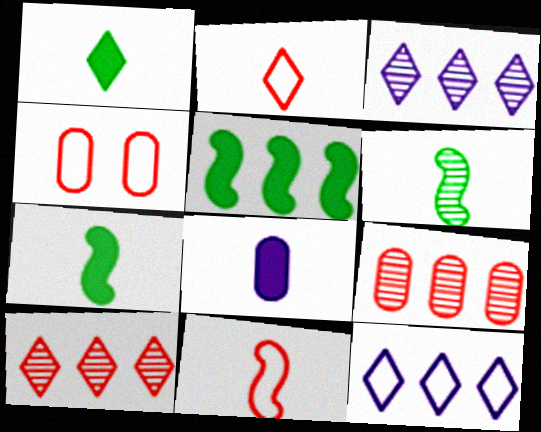[[2, 6, 8], 
[3, 4, 7], 
[5, 9, 12]]